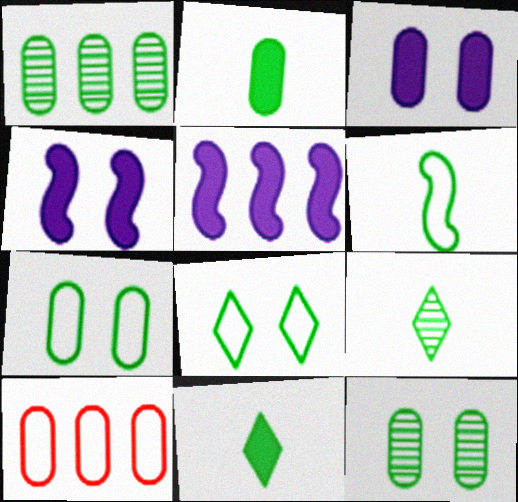[[1, 2, 7], 
[2, 6, 9], 
[4, 9, 10]]